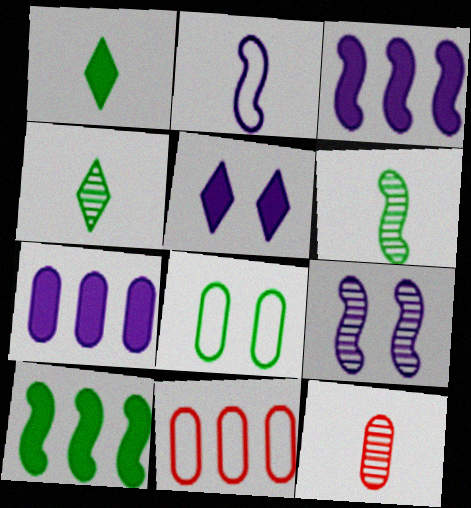[[1, 2, 12], 
[1, 9, 11], 
[2, 3, 9], 
[4, 8, 10], 
[5, 6, 11], 
[7, 8, 12]]